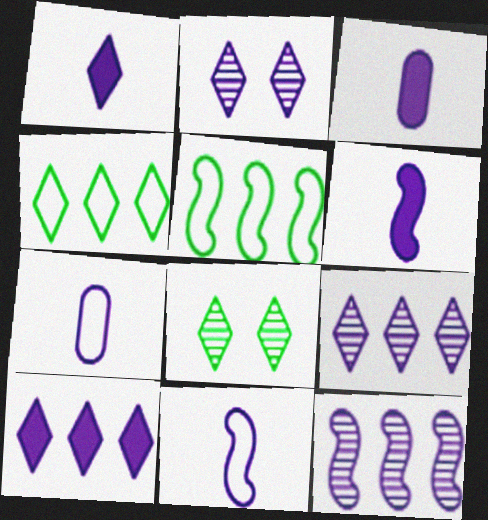[[1, 3, 6]]